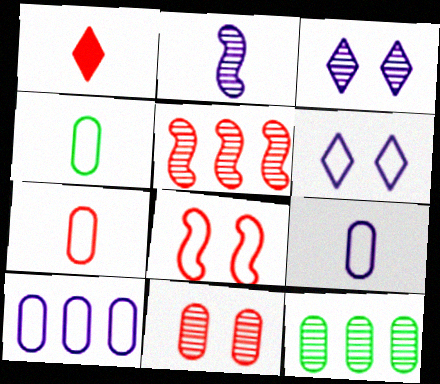[[1, 2, 4], 
[4, 7, 9]]